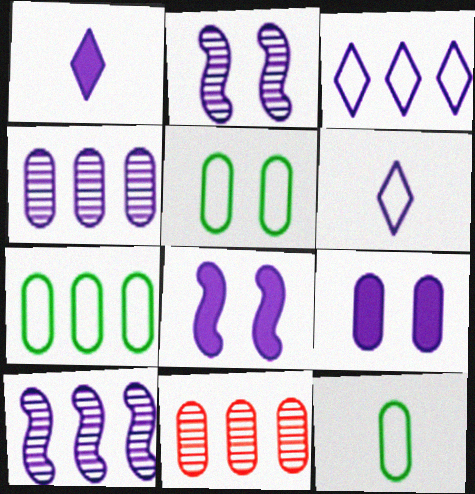[[4, 6, 8], 
[5, 7, 12], 
[6, 9, 10], 
[9, 11, 12]]